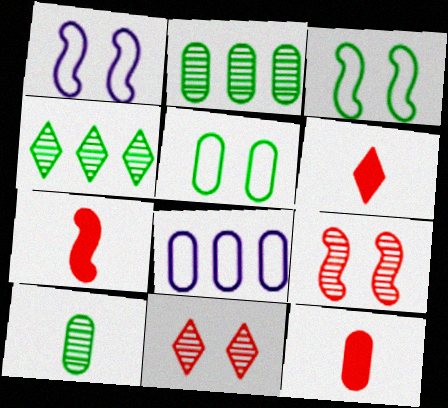[[1, 2, 6], 
[1, 4, 12], 
[6, 7, 12]]